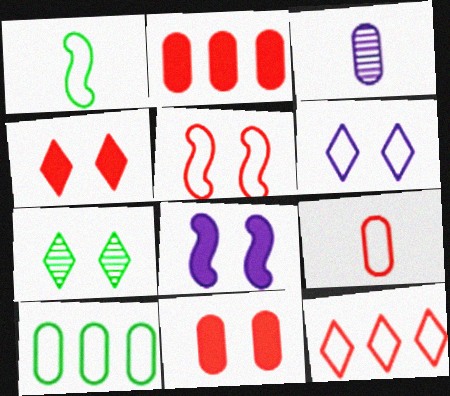[[3, 10, 11], 
[4, 6, 7], 
[5, 9, 12]]